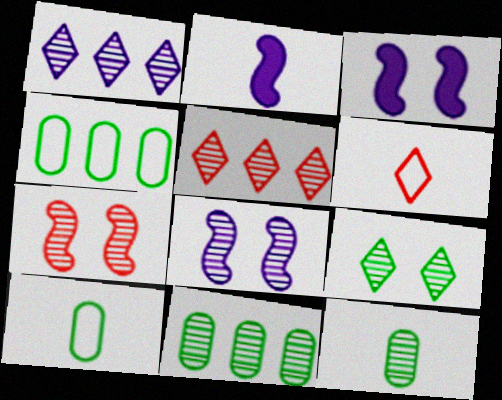[[1, 7, 12], 
[2, 6, 12], 
[3, 5, 10], 
[3, 6, 11], 
[5, 8, 12]]